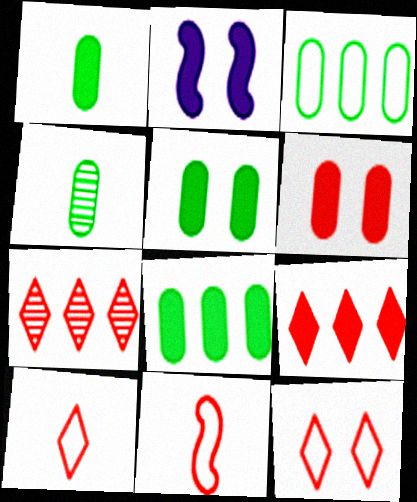[[1, 2, 9], 
[1, 5, 8], 
[3, 4, 5], 
[6, 7, 11]]